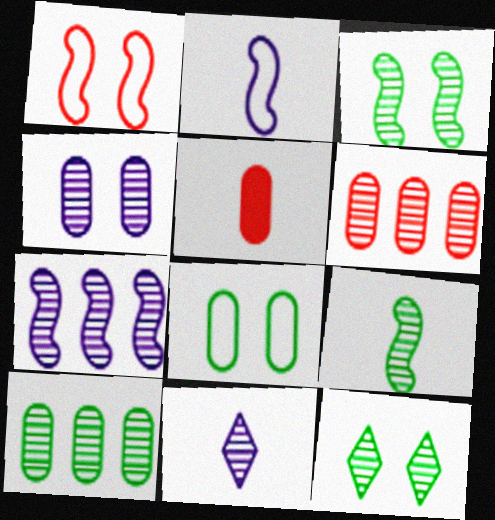[[3, 6, 11], 
[4, 7, 11], 
[9, 10, 12]]